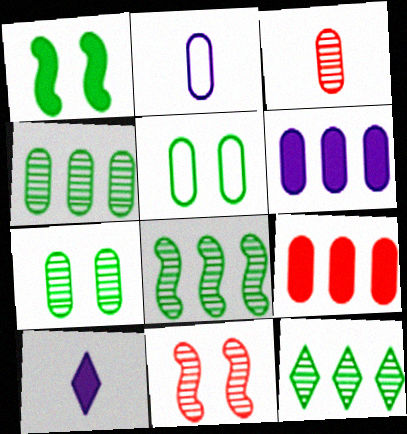[[1, 9, 10], 
[2, 7, 9], 
[3, 5, 6], 
[4, 8, 12]]